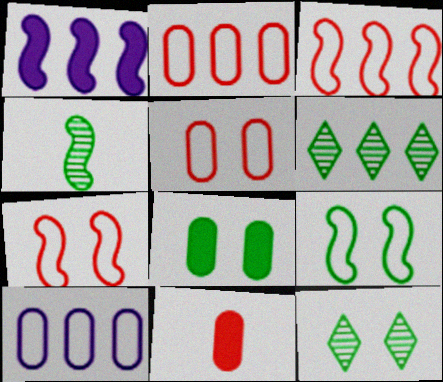[[1, 2, 6], 
[1, 4, 7], 
[8, 9, 12]]